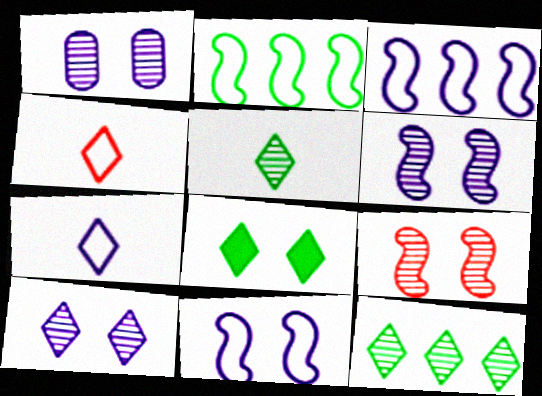[[1, 6, 10]]